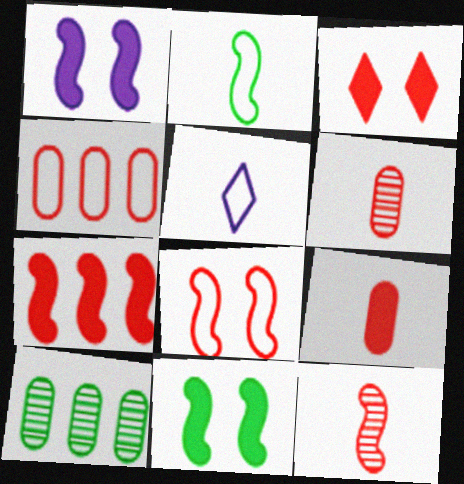[[3, 4, 12], 
[3, 7, 9], 
[7, 8, 12]]